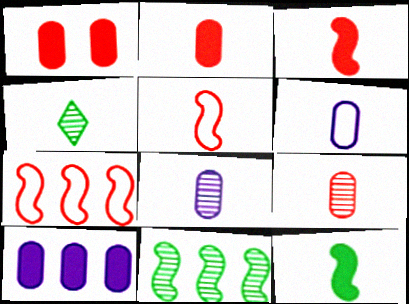[[3, 4, 6]]